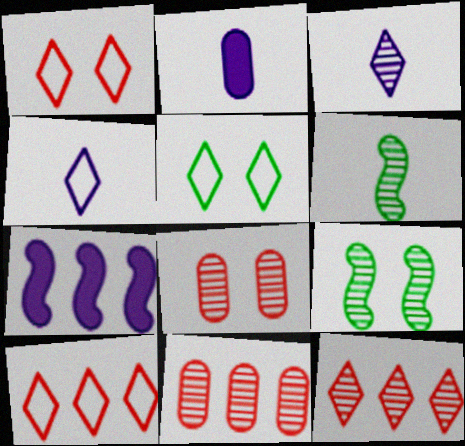[[2, 9, 10], 
[3, 9, 11], 
[4, 5, 10]]